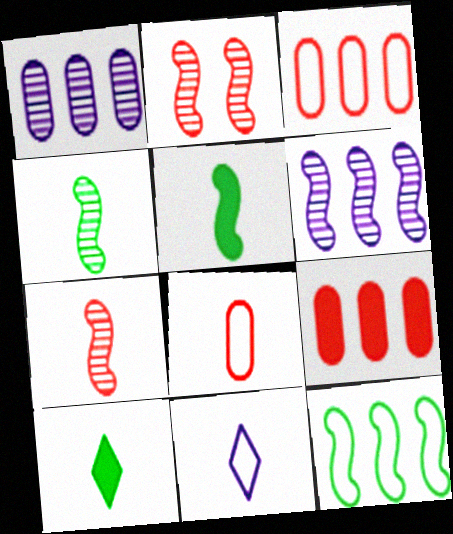[[2, 4, 6]]